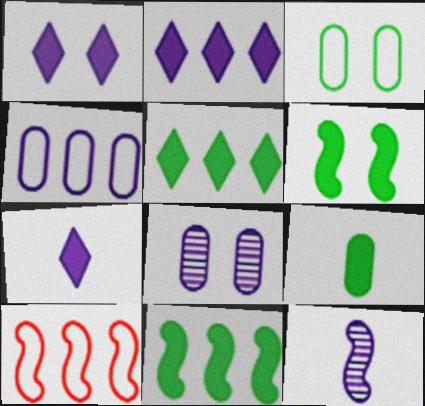[[1, 2, 7], 
[1, 4, 12], 
[5, 6, 9], 
[6, 10, 12]]